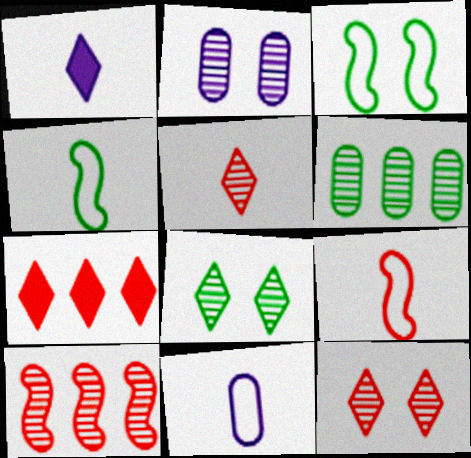[[2, 4, 7]]